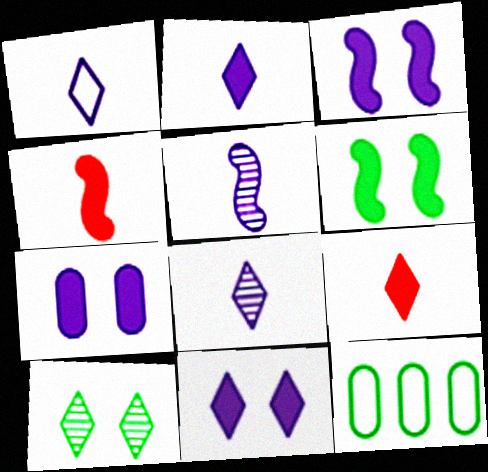[[1, 2, 8], 
[3, 7, 11]]